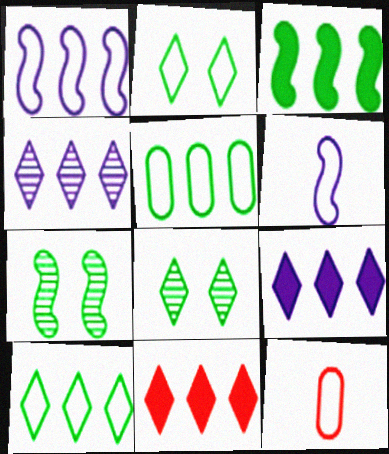[[1, 2, 12], 
[4, 10, 11], 
[7, 9, 12]]